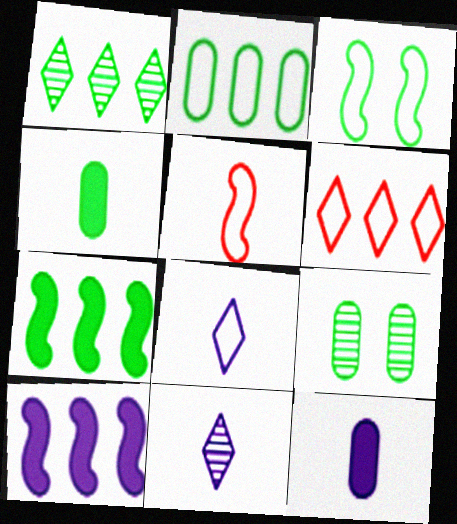[[1, 2, 7], 
[1, 3, 4], 
[2, 4, 9], 
[4, 5, 11]]